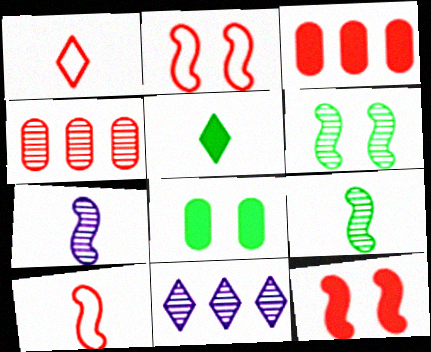[[1, 4, 12], 
[8, 10, 11]]